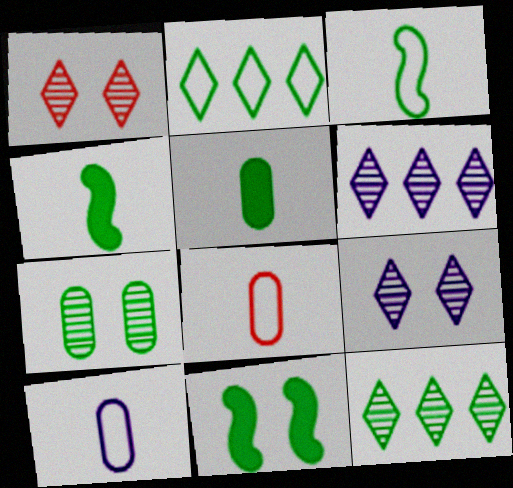[[2, 4, 7], 
[6, 8, 11]]